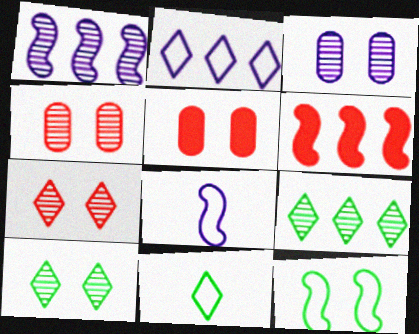[[1, 5, 11], 
[3, 6, 11], 
[5, 8, 9]]